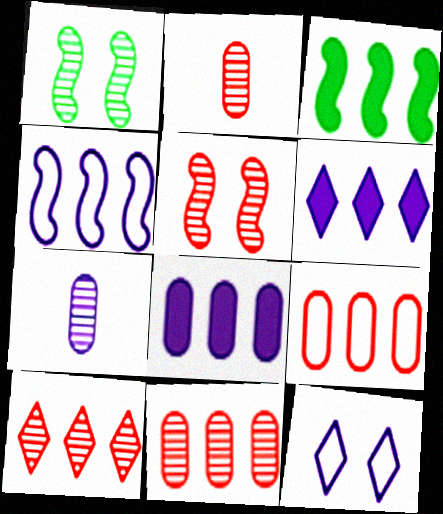[[1, 7, 10], 
[2, 3, 12], 
[2, 5, 10]]